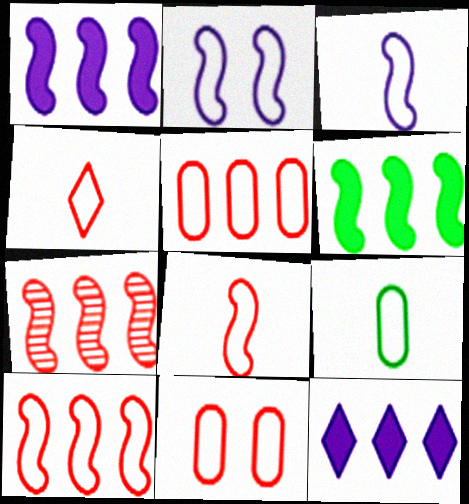[[3, 4, 9], 
[4, 10, 11]]